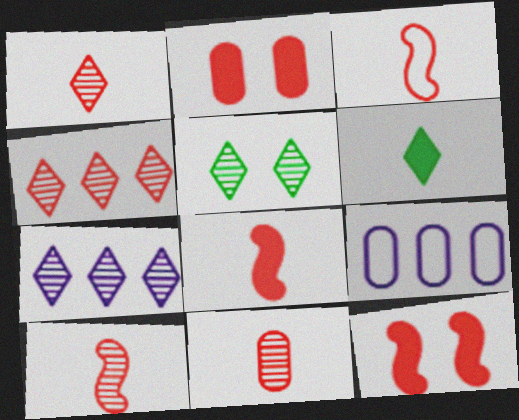[[1, 5, 7], 
[1, 10, 11], 
[2, 3, 4], 
[3, 8, 10], 
[5, 8, 9]]